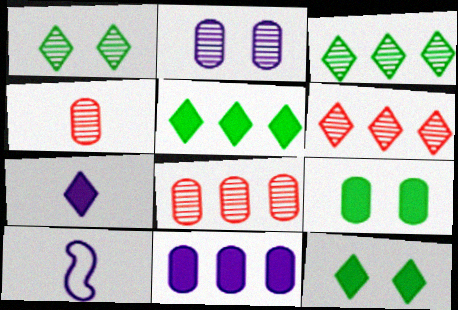[[6, 9, 10], 
[8, 10, 12]]